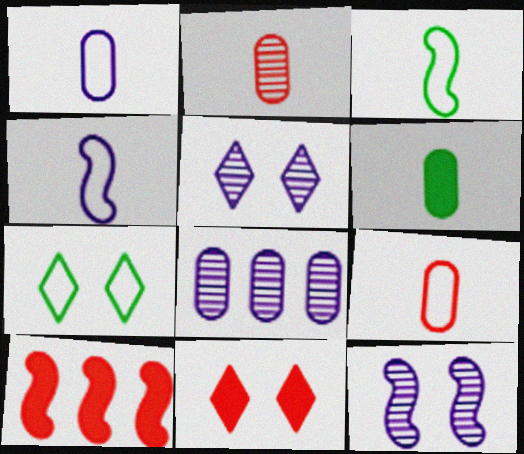[[1, 2, 6], 
[3, 8, 11], 
[3, 10, 12], 
[5, 7, 11]]